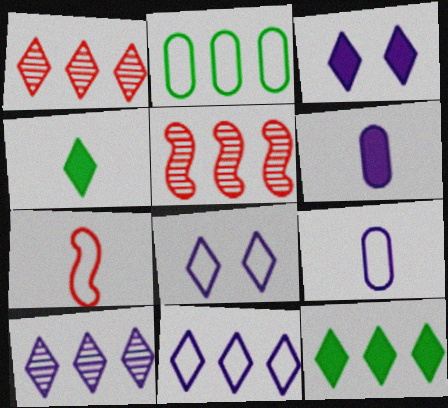[[1, 4, 8], 
[1, 11, 12], 
[2, 7, 8]]